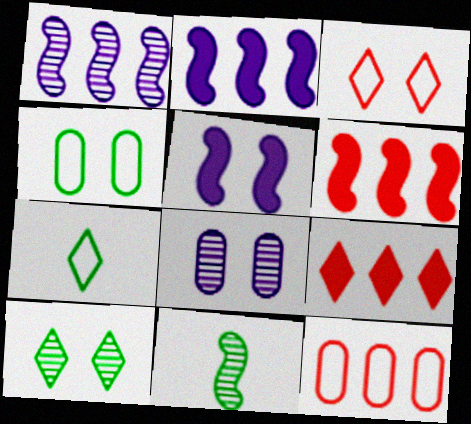[[6, 7, 8]]